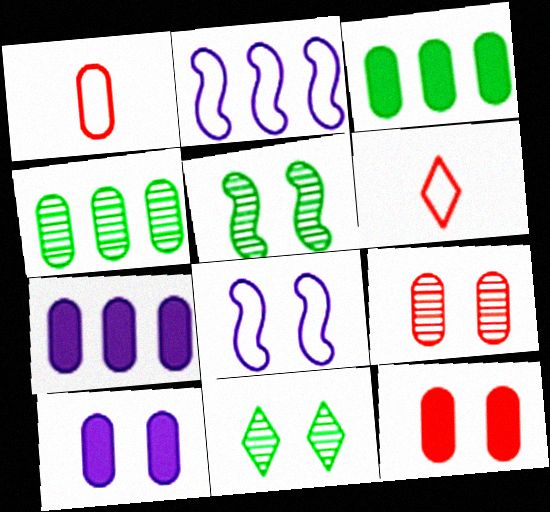[[1, 4, 10], 
[5, 6, 7], 
[8, 11, 12]]